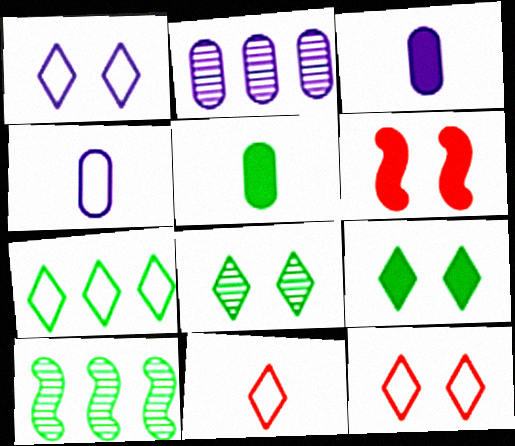[[1, 7, 11], 
[3, 10, 12]]